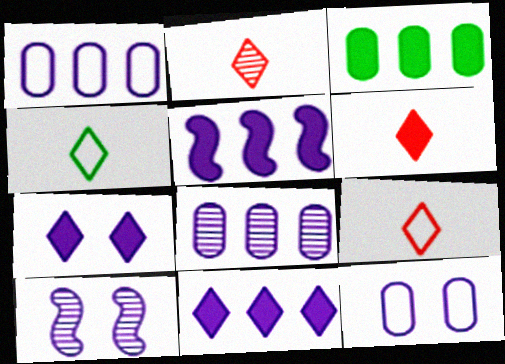[[2, 6, 9], 
[3, 9, 10], 
[7, 10, 12]]